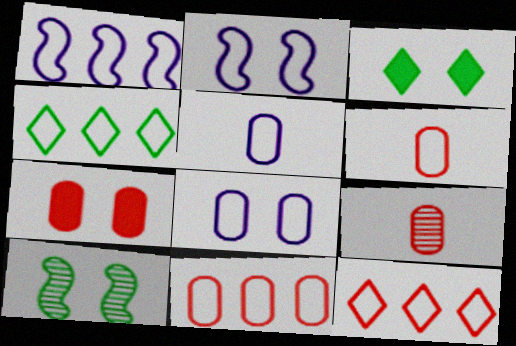[[1, 3, 9], 
[1, 4, 11], 
[2, 4, 6], 
[7, 9, 11]]